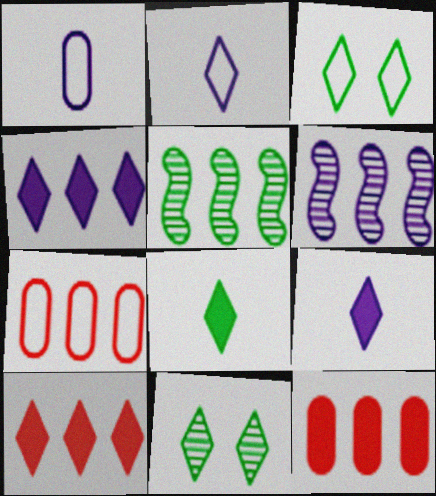[[2, 10, 11], 
[4, 5, 7]]